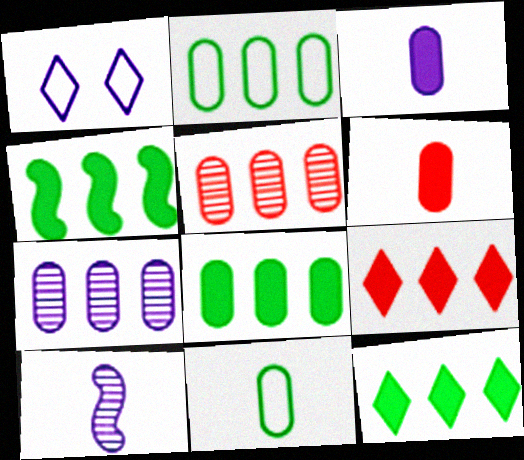[[4, 8, 12]]